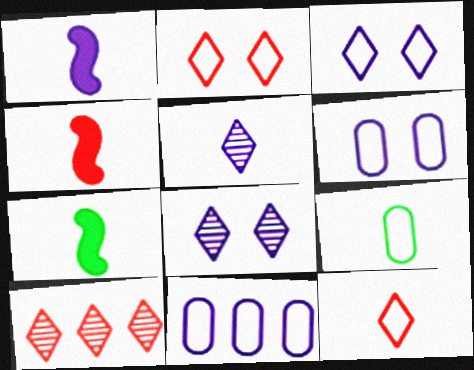[[1, 4, 7], 
[1, 8, 11], 
[4, 5, 9], 
[6, 7, 10]]